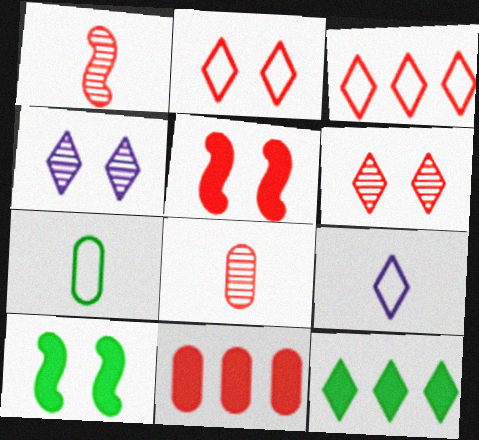[[1, 2, 11], 
[3, 5, 8], 
[6, 9, 12]]